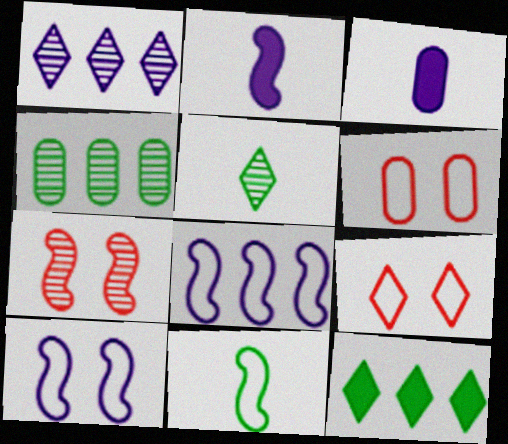[[1, 3, 10], 
[2, 4, 9], 
[3, 4, 6]]